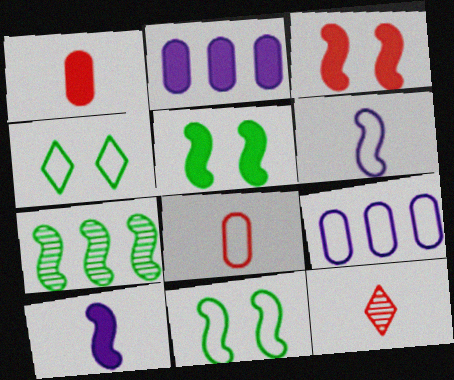[[2, 11, 12], 
[3, 6, 7], 
[5, 9, 12]]